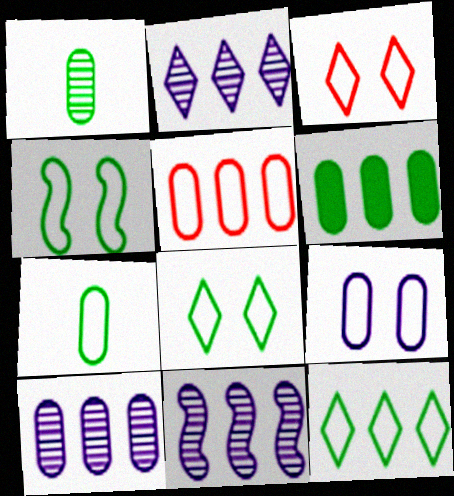[[2, 10, 11], 
[3, 4, 9], 
[4, 7, 12], 
[5, 6, 10], 
[5, 7, 9]]